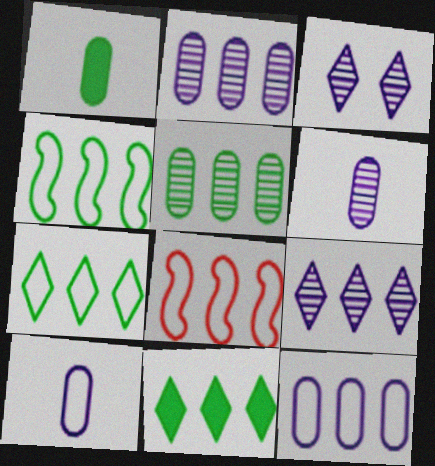[[1, 3, 8], 
[2, 8, 11], 
[4, 5, 11], 
[7, 8, 12]]